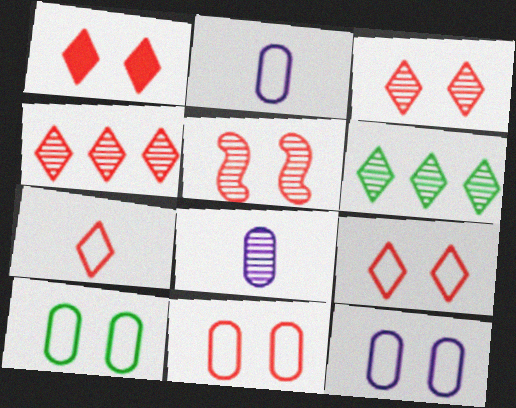[[1, 3, 9], 
[1, 4, 7], 
[1, 5, 11], 
[5, 6, 8], 
[10, 11, 12]]